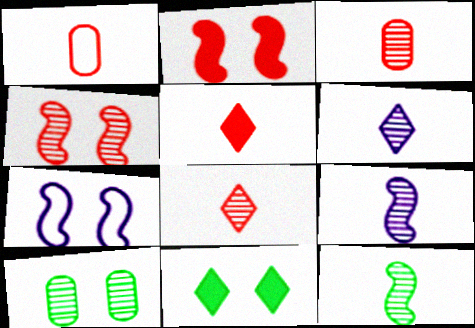[[3, 6, 12]]